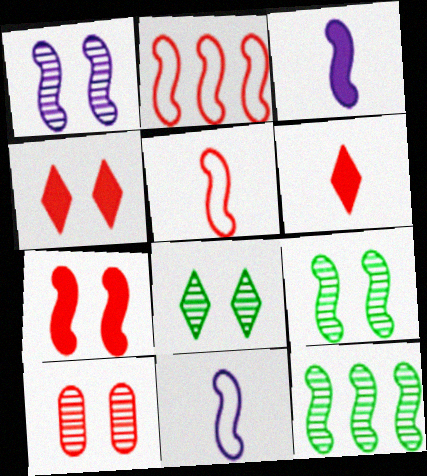[[1, 8, 10], 
[2, 3, 9], 
[2, 6, 10], 
[7, 11, 12]]